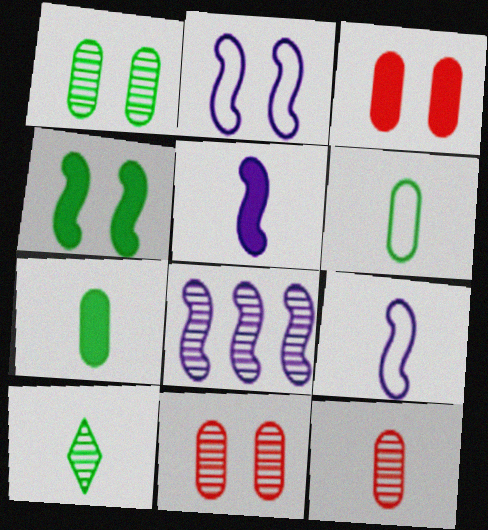[[2, 5, 8], 
[8, 10, 11]]